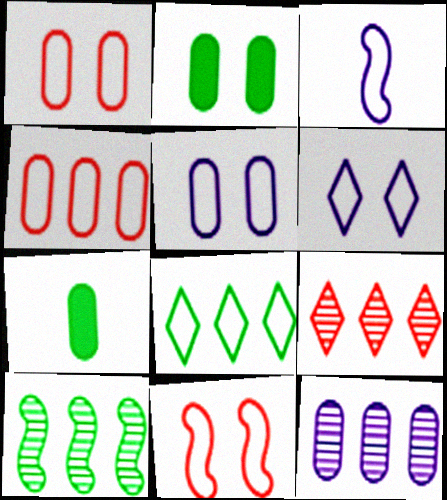[[1, 3, 8], 
[1, 7, 12], 
[2, 3, 9], 
[9, 10, 12]]